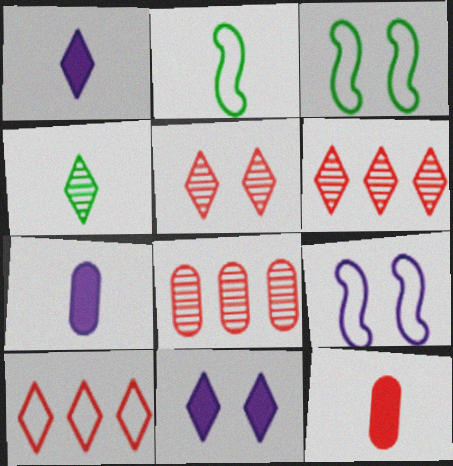[[1, 3, 8], 
[2, 8, 11], 
[3, 6, 7], 
[4, 10, 11]]